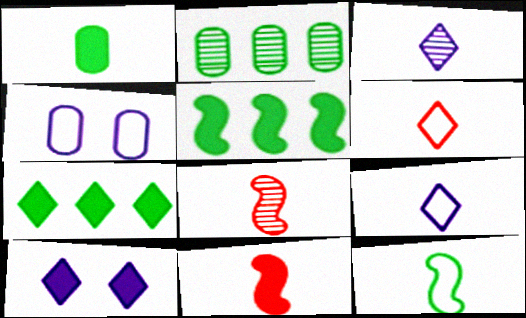[[1, 8, 9], 
[4, 7, 8]]